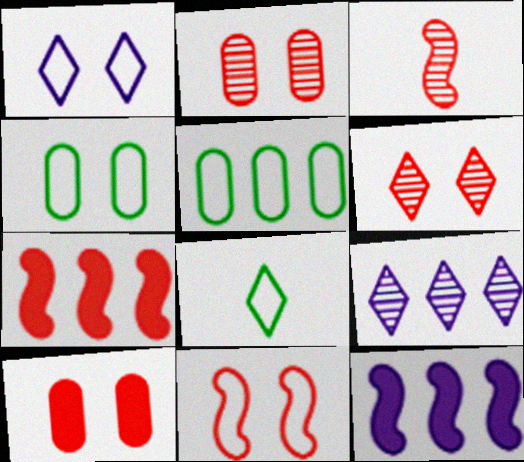[[1, 4, 11], 
[2, 8, 12], 
[3, 7, 11], 
[5, 7, 9], 
[6, 10, 11]]